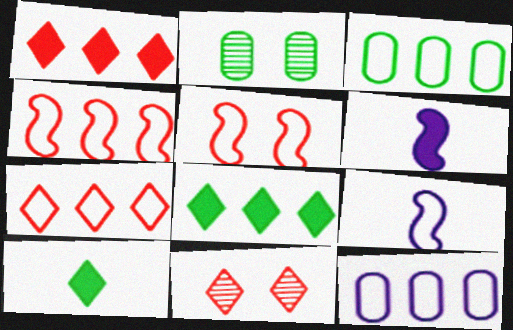[[1, 2, 9], 
[2, 6, 7], 
[3, 6, 11]]